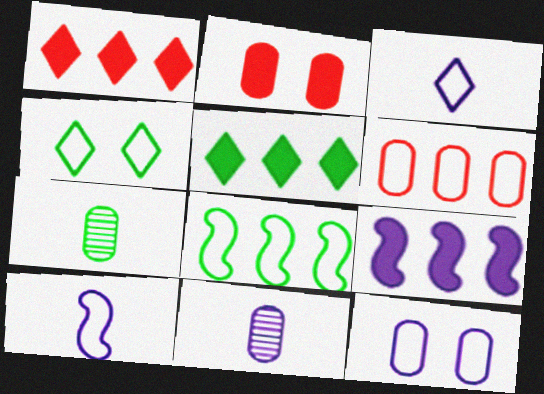[[4, 6, 10]]